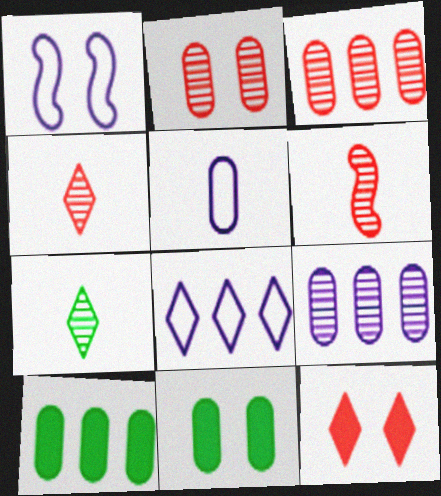[[1, 4, 10], 
[1, 5, 8], 
[2, 5, 10], 
[3, 5, 11], 
[6, 8, 11], 
[7, 8, 12]]